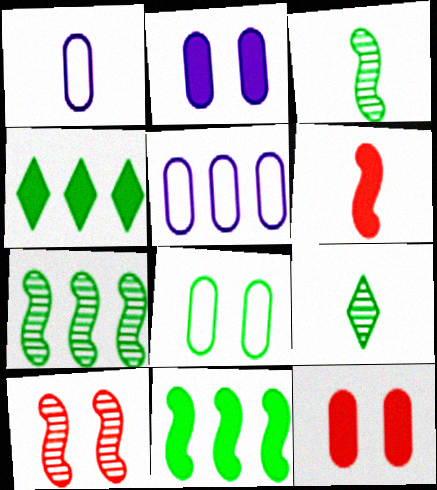[[1, 4, 10], 
[1, 6, 9], 
[2, 4, 6], 
[3, 4, 8], 
[8, 9, 11]]